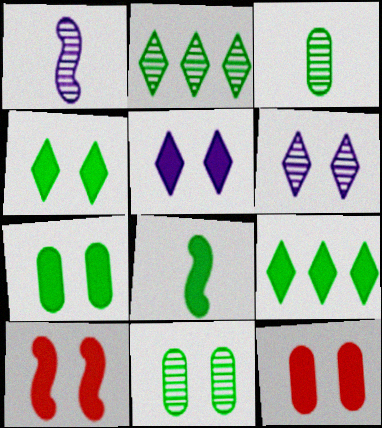[[5, 7, 10], 
[7, 8, 9]]